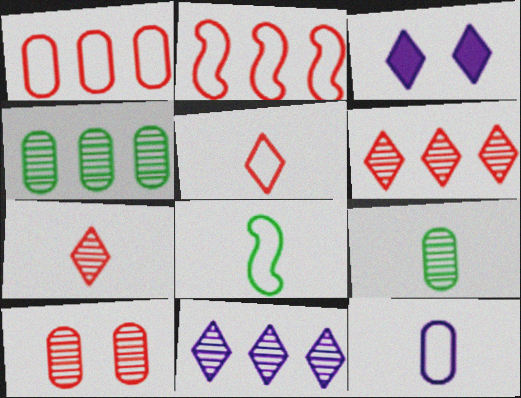[[2, 3, 9], 
[5, 8, 12]]